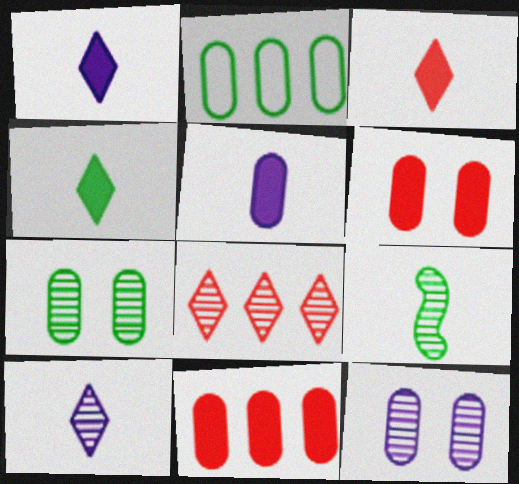[[1, 3, 4], 
[8, 9, 12]]